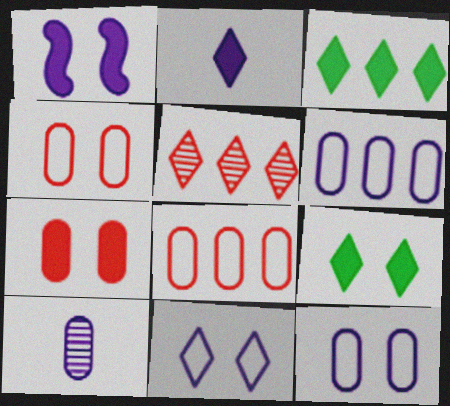[[1, 7, 9]]